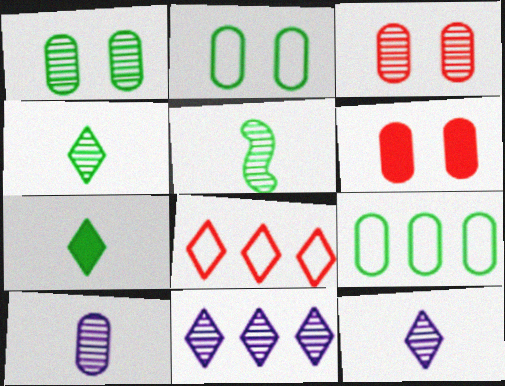[[3, 5, 11], 
[6, 9, 10]]